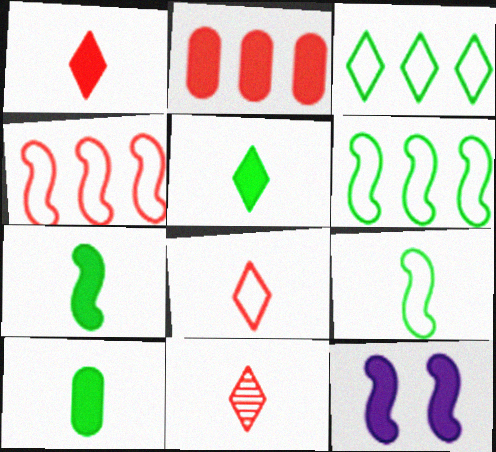[[1, 8, 11], 
[2, 5, 12], 
[5, 7, 10]]